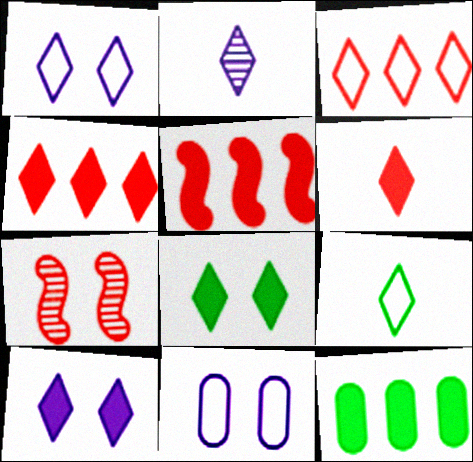[[1, 3, 9], 
[2, 3, 8], 
[2, 6, 9], 
[7, 8, 11]]